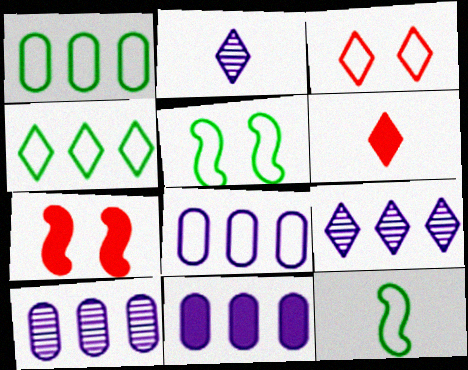[[1, 2, 7], 
[3, 8, 12], 
[5, 6, 10], 
[8, 10, 11]]